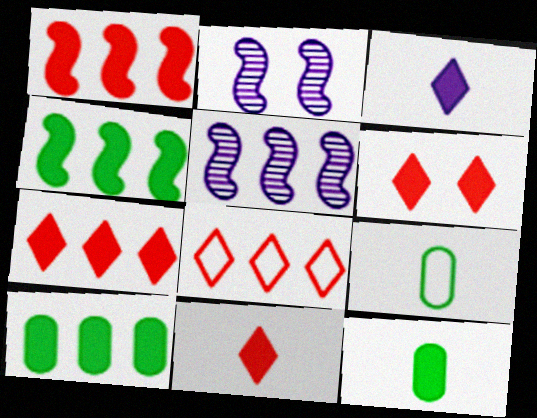[[2, 7, 9], 
[2, 8, 12], 
[5, 6, 9], 
[5, 8, 10], 
[6, 7, 11]]